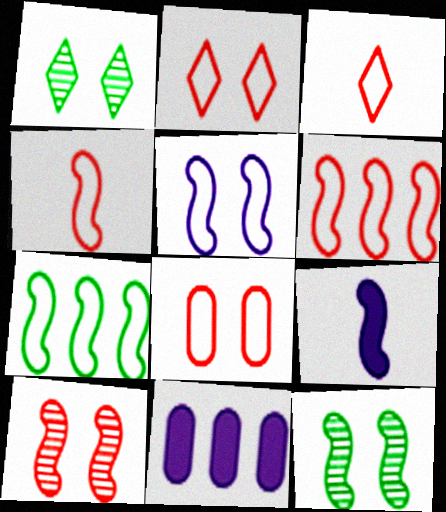[[1, 4, 11], 
[3, 6, 8], 
[3, 11, 12], 
[4, 5, 7], 
[6, 9, 12], 
[7, 9, 10]]